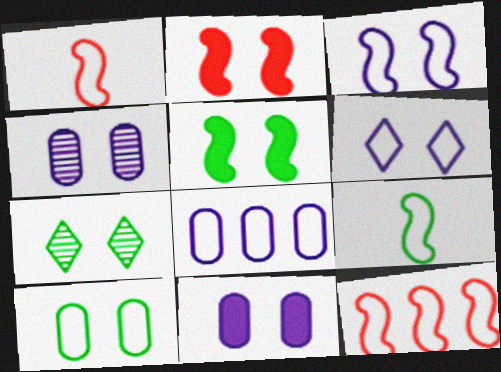[[3, 9, 12], 
[5, 7, 10]]